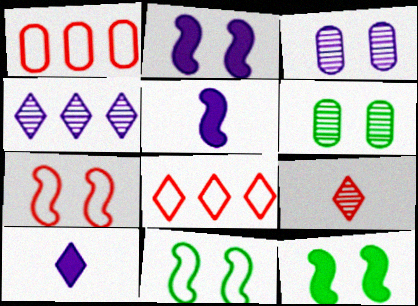[[5, 6, 8]]